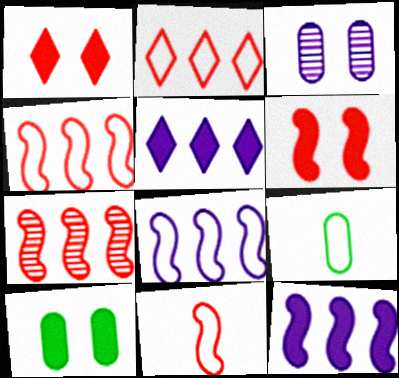[[6, 7, 11]]